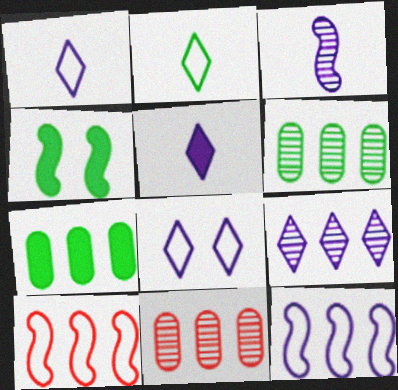[[1, 4, 11], 
[2, 4, 6], 
[3, 4, 10], 
[5, 8, 9], 
[7, 9, 10]]